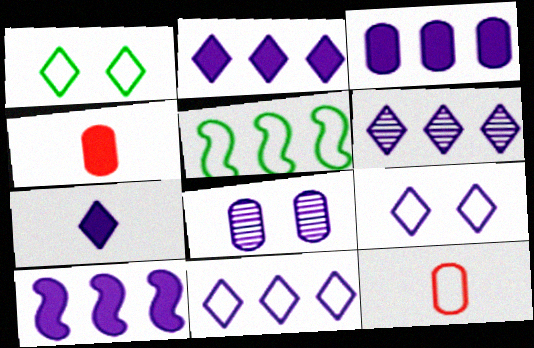[[2, 3, 10], 
[2, 6, 11], 
[5, 9, 12], 
[6, 7, 9]]